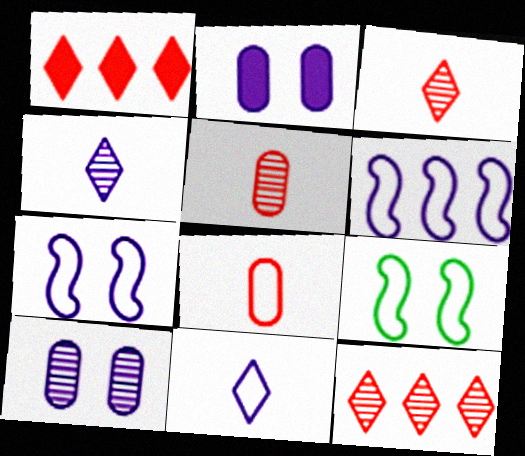[[2, 4, 6]]